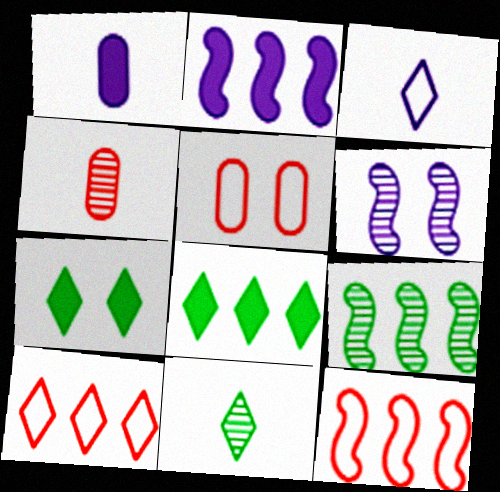[[2, 5, 11], 
[2, 9, 12], 
[5, 6, 7]]